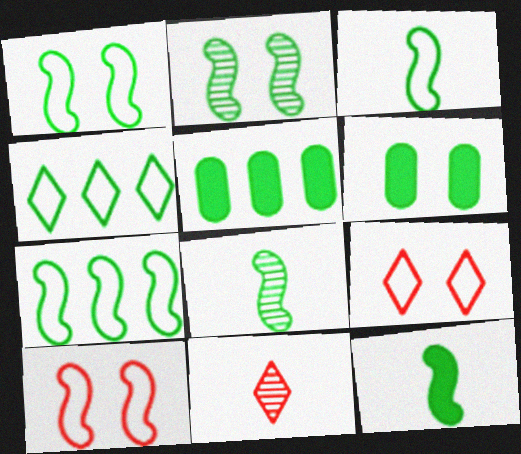[[1, 3, 7], 
[2, 7, 12], 
[3, 8, 12], 
[4, 6, 8]]